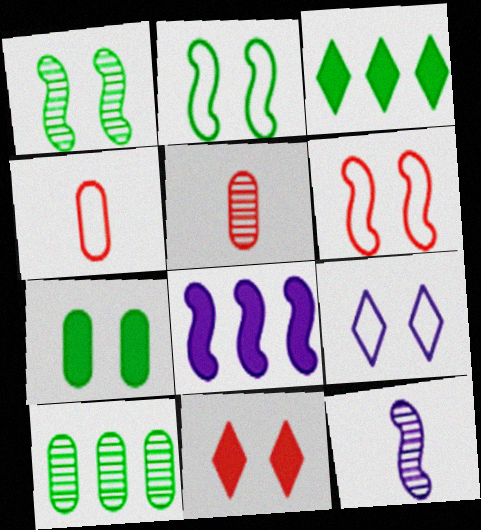[]